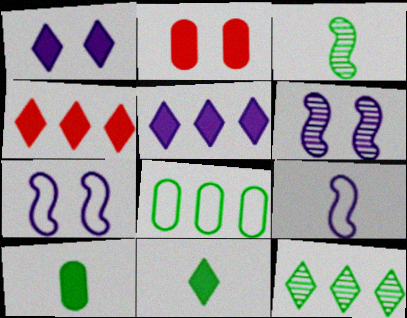[[1, 4, 11], 
[2, 9, 12]]